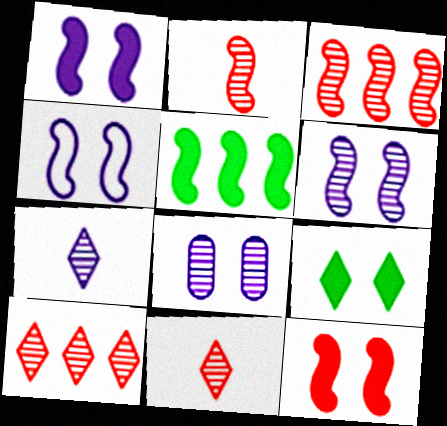[[1, 4, 6], 
[2, 4, 5]]